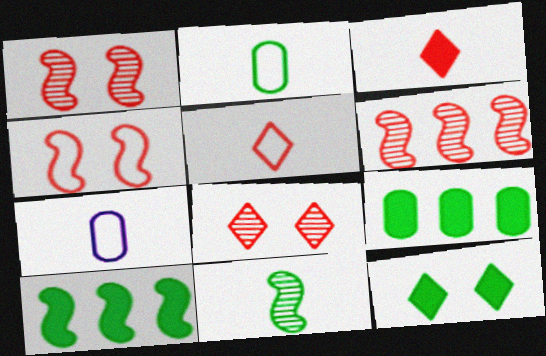[[3, 7, 11], 
[6, 7, 12], 
[7, 8, 10]]